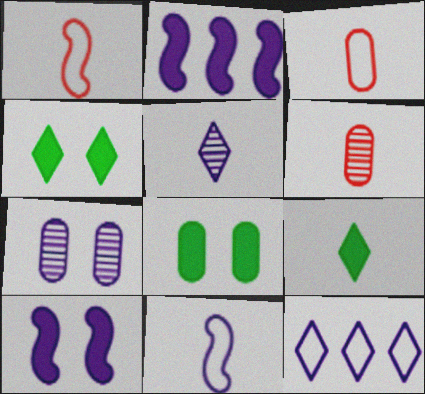[[6, 9, 11]]